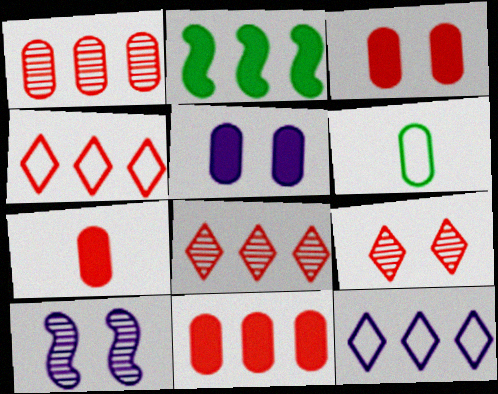[[1, 2, 12], 
[1, 5, 6], 
[3, 7, 11]]